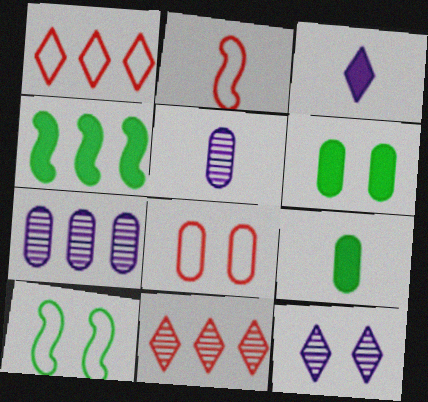[[1, 2, 8], 
[1, 4, 7], 
[7, 8, 9]]